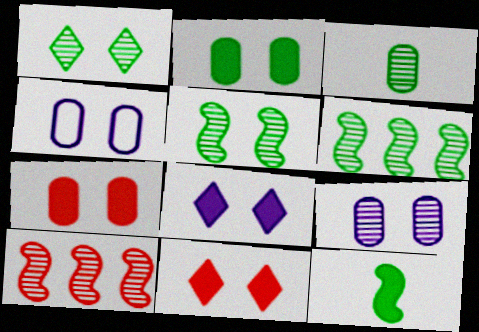[[1, 3, 6], 
[4, 5, 11]]